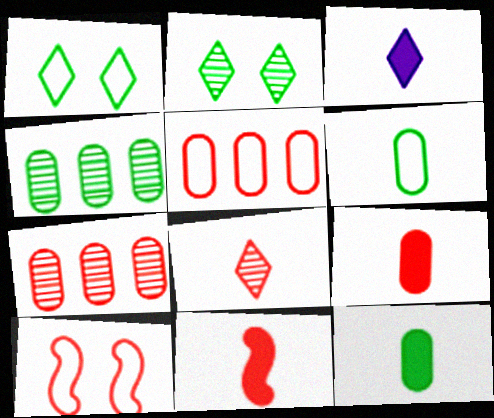[[3, 4, 10], 
[3, 11, 12]]